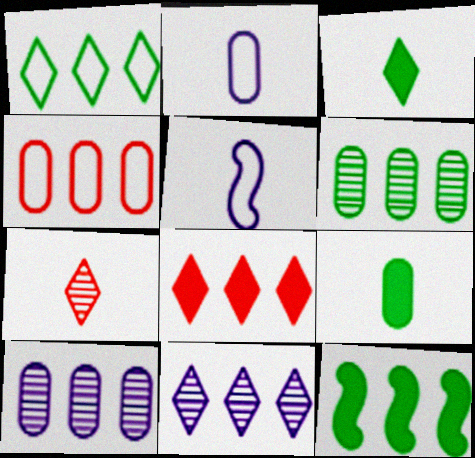[[1, 6, 12], 
[1, 8, 11], 
[4, 11, 12], 
[5, 7, 9]]